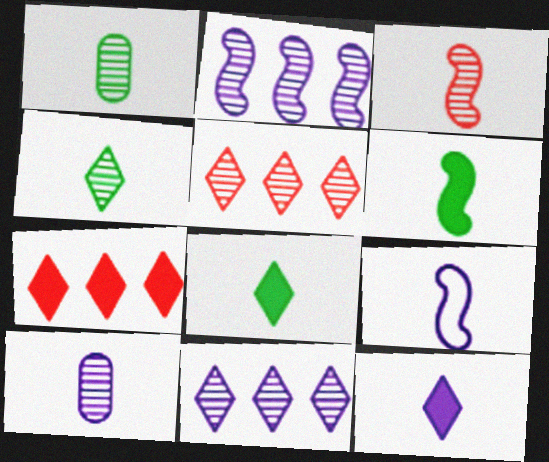[[3, 4, 10], 
[3, 6, 9], 
[9, 10, 12]]